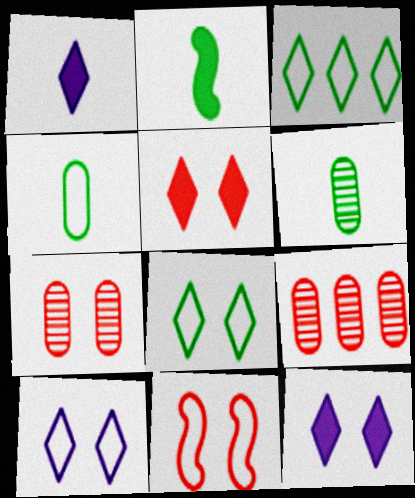[[2, 9, 10], 
[5, 7, 11]]